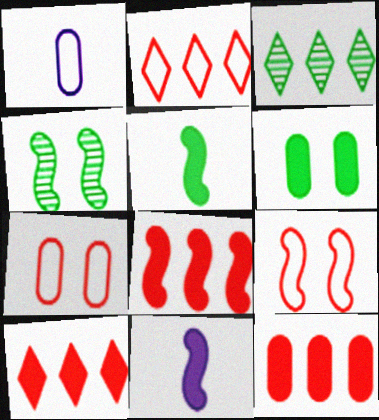[[1, 4, 10], 
[3, 7, 11], 
[6, 10, 11], 
[8, 10, 12]]